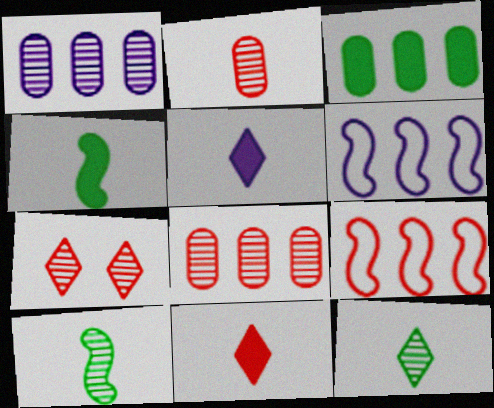[[1, 7, 10]]